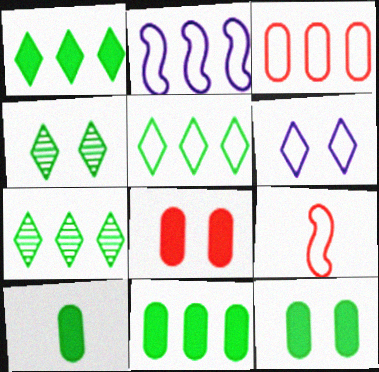[[1, 5, 7], 
[2, 3, 5], 
[10, 11, 12]]